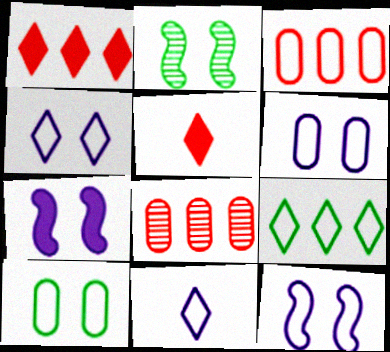[[4, 6, 12]]